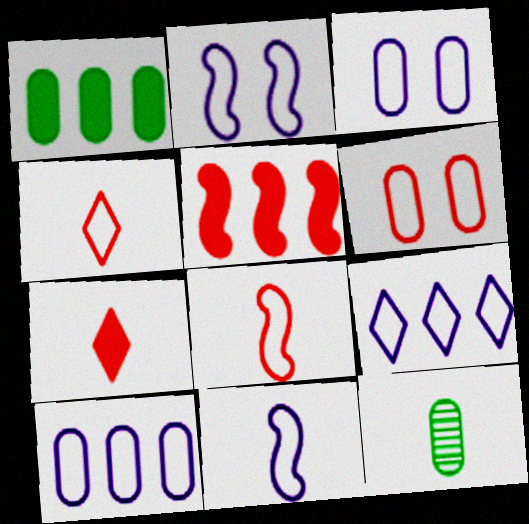[[3, 9, 11], 
[7, 11, 12]]